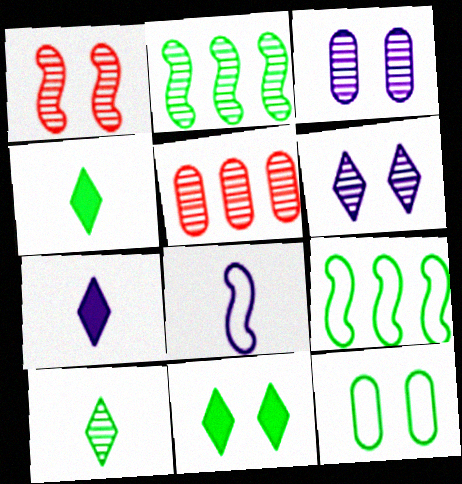[[2, 4, 12], 
[5, 8, 11]]